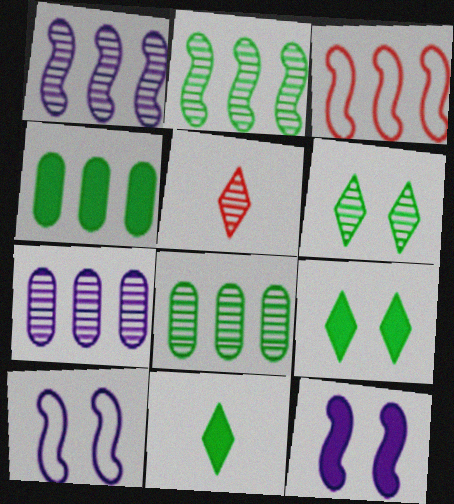[[4, 5, 10]]